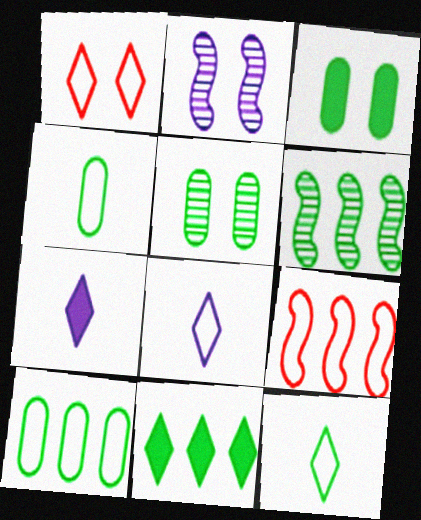[[1, 2, 3], 
[3, 6, 12], 
[5, 7, 9], 
[6, 10, 11]]